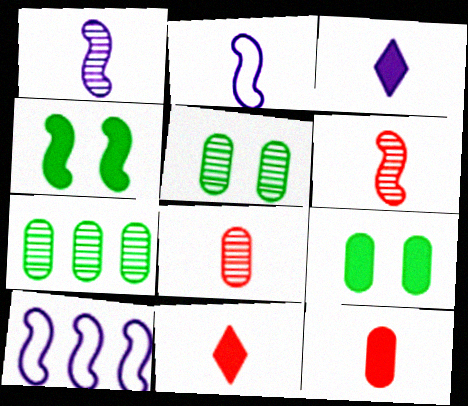[[4, 6, 10], 
[5, 10, 11]]